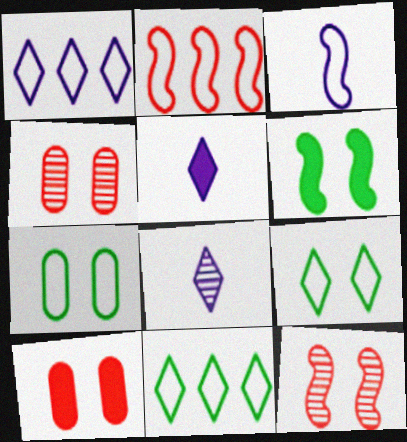[]